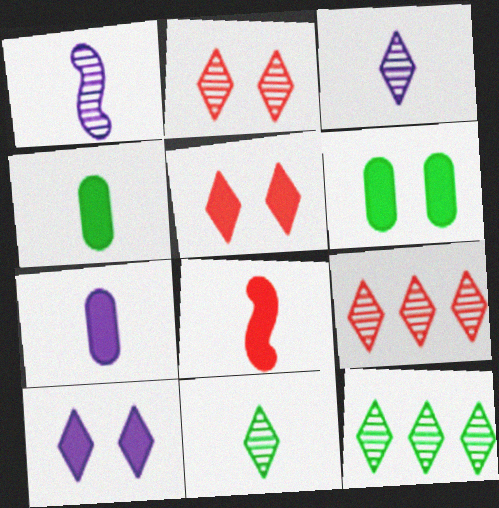[[2, 3, 12]]